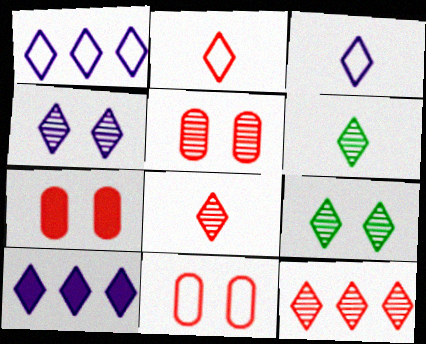[[2, 9, 10], 
[3, 4, 10], 
[4, 6, 12], 
[5, 7, 11]]